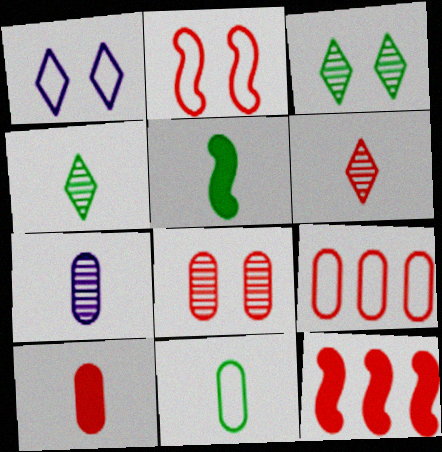[[4, 5, 11], 
[7, 10, 11], 
[8, 9, 10]]